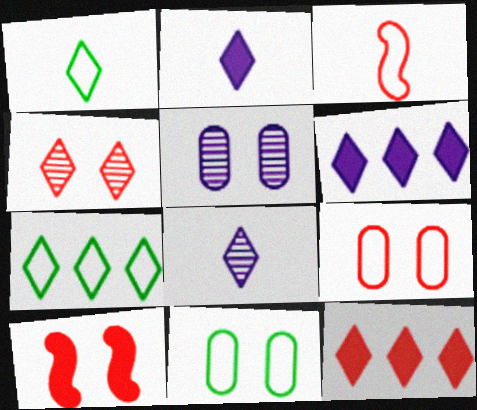[[1, 4, 6], 
[2, 4, 7], 
[4, 9, 10]]